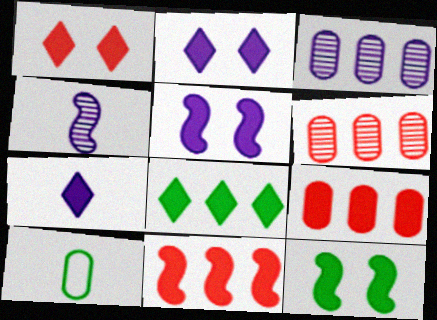[[1, 7, 8], 
[7, 9, 12]]